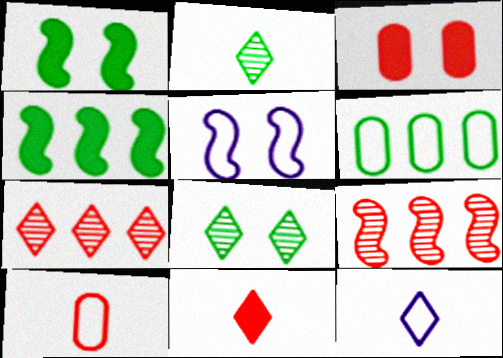[[1, 2, 6], 
[2, 11, 12], 
[3, 5, 8]]